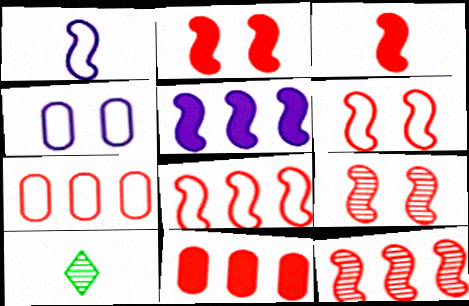[[2, 6, 9], 
[3, 6, 12], 
[3, 8, 9]]